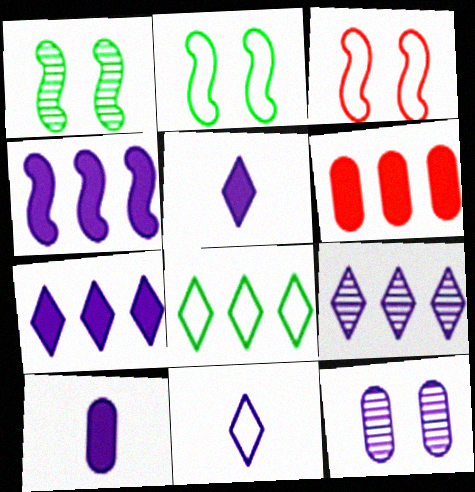[[1, 6, 11], 
[4, 11, 12]]